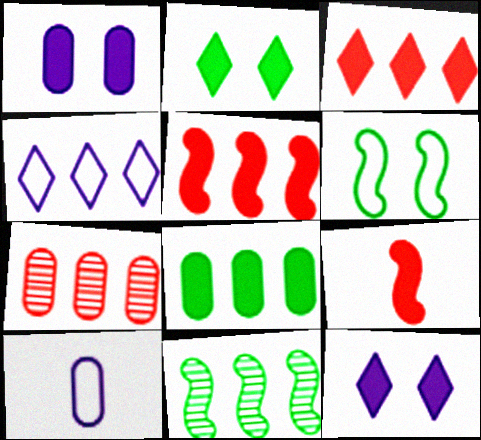[[8, 9, 12]]